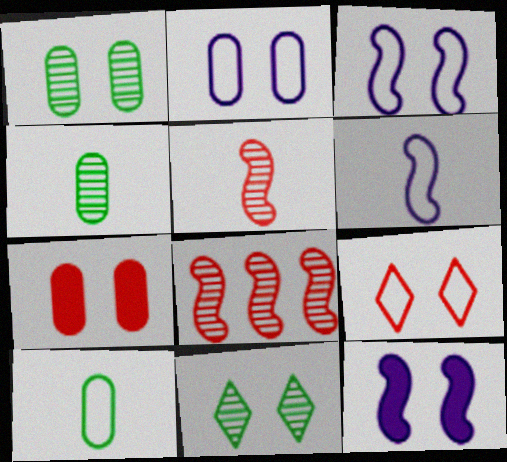[[1, 2, 7], 
[1, 9, 12], 
[3, 7, 11]]